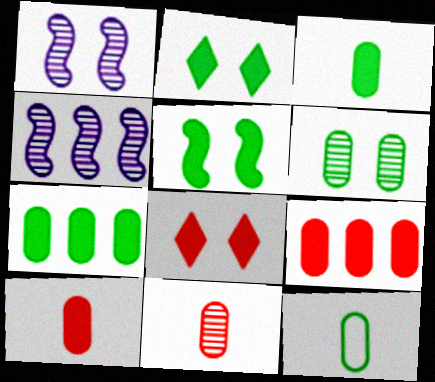[[4, 8, 12], 
[6, 7, 12]]